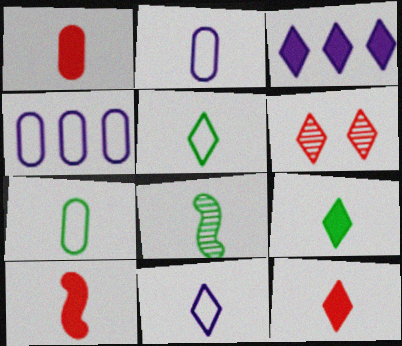[[1, 8, 11], 
[1, 10, 12], 
[2, 8, 12], 
[3, 5, 6], 
[7, 8, 9]]